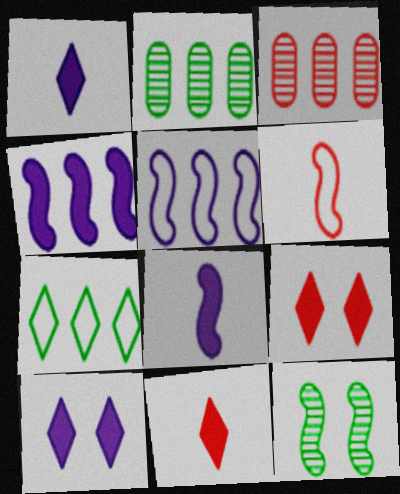[[2, 6, 10], 
[3, 4, 7], 
[3, 6, 9], 
[4, 6, 12]]